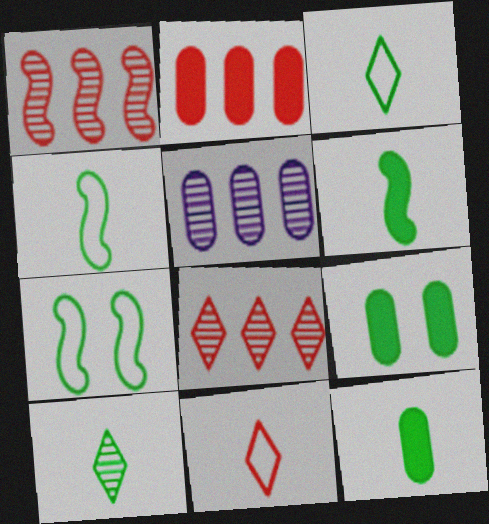[[4, 10, 12]]